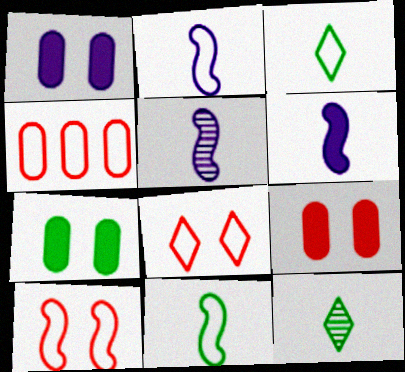[[1, 7, 9], 
[2, 5, 6]]